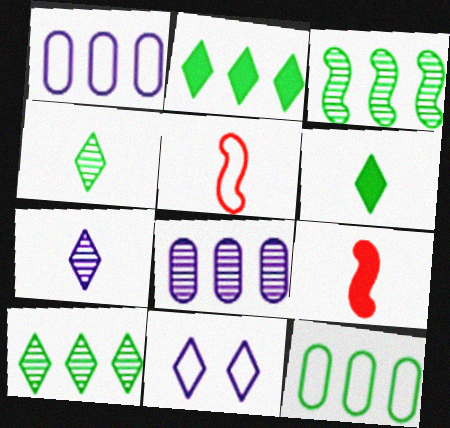[[2, 3, 12], 
[5, 11, 12]]